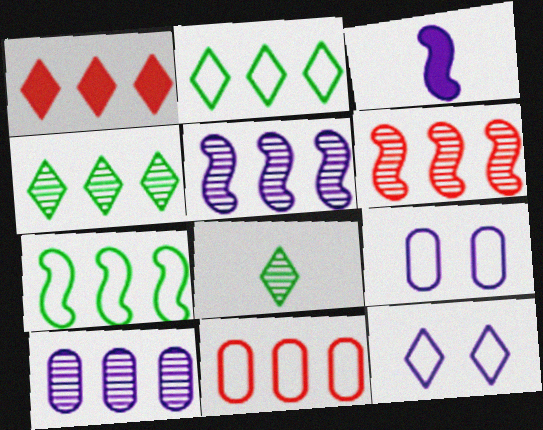[[1, 6, 11], 
[1, 7, 10], 
[1, 8, 12], 
[3, 10, 12], 
[4, 6, 10]]